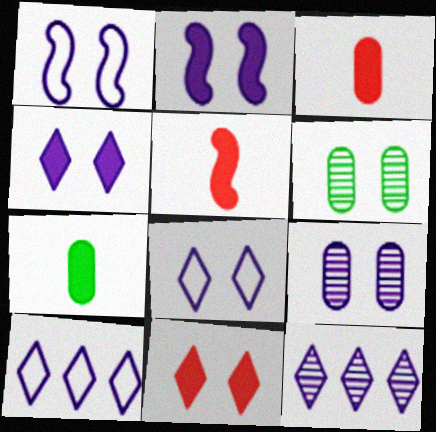[[1, 4, 9], 
[1, 6, 11], 
[2, 8, 9], 
[5, 6, 10]]